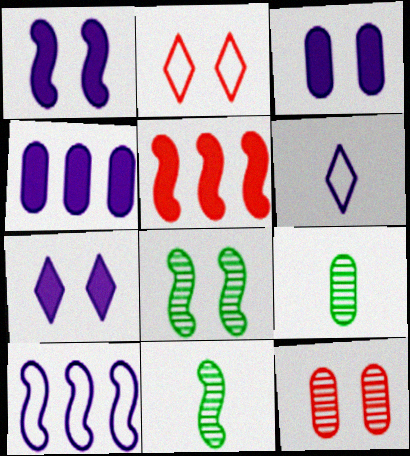[[1, 3, 7], 
[2, 3, 8], 
[2, 4, 11]]